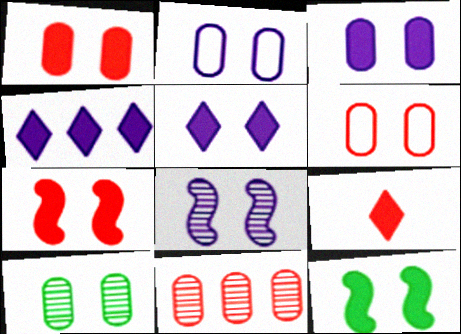[[1, 2, 10], 
[1, 5, 12], 
[2, 5, 8], 
[3, 6, 10]]